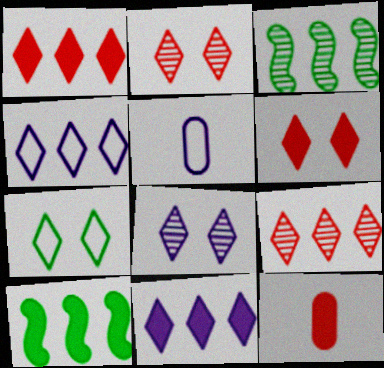[[2, 5, 10], 
[3, 5, 6], 
[6, 7, 8]]